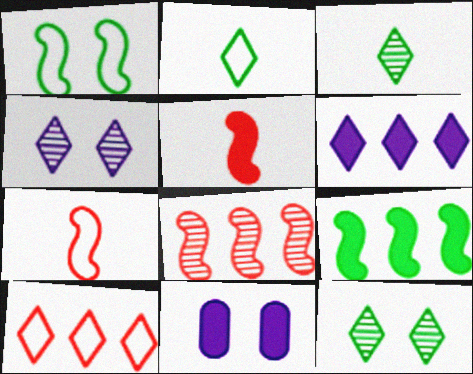[[2, 8, 11]]